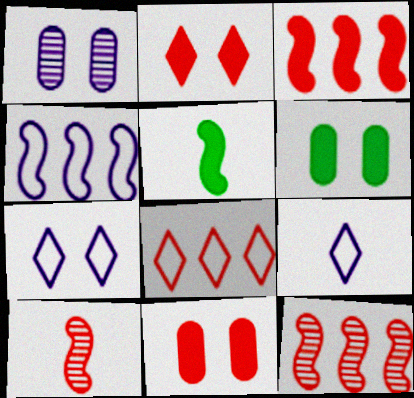[[1, 5, 8], 
[6, 9, 12], 
[8, 10, 11]]